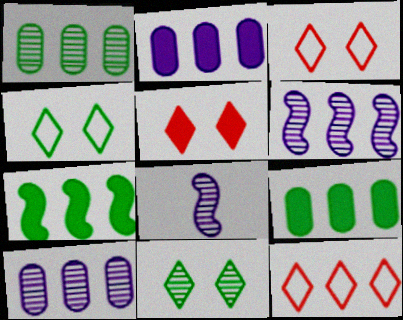[[3, 8, 9], 
[6, 9, 12], 
[7, 10, 12]]